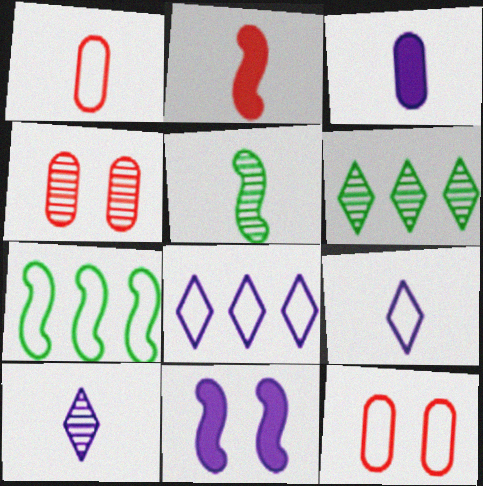[[1, 6, 11], 
[7, 9, 12]]